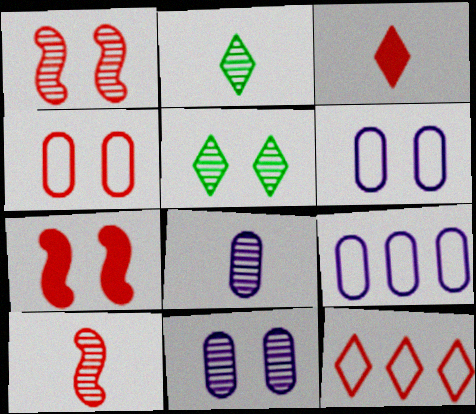[[1, 5, 11], 
[2, 7, 9], 
[2, 8, 10], 
[5, 6, 7]]